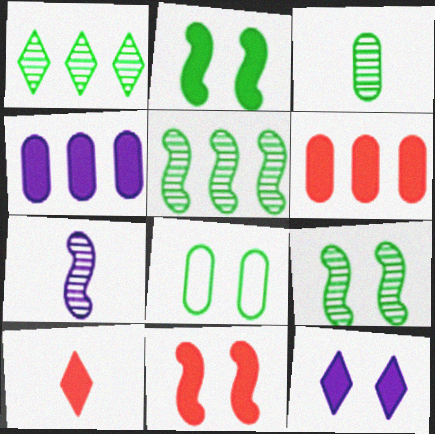[[1, 3, 9], 
[2, 4, 10], 
[6, 10, 11]]